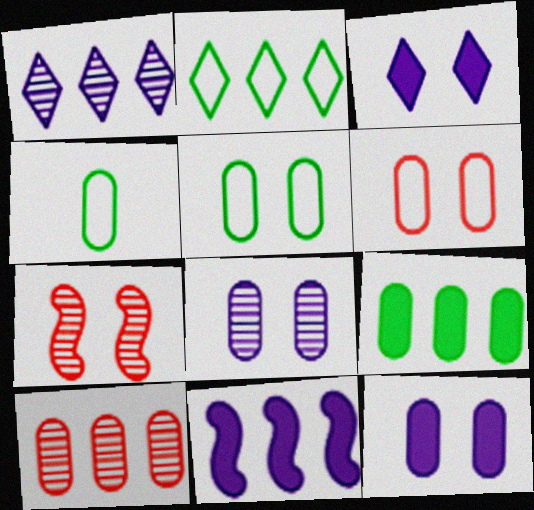[[2, 10, 11], 
[3, 5, 7], 
[4, 10, 12]]